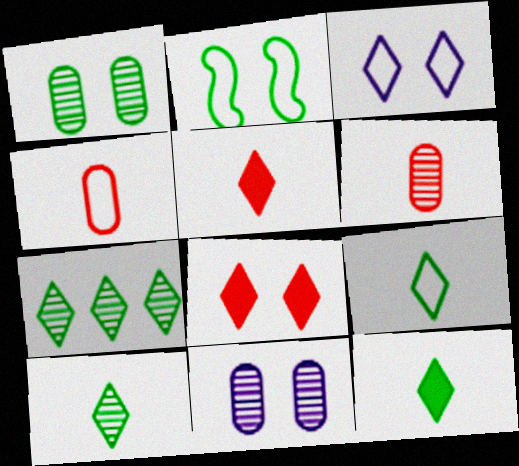[[2, 8, 11], 
[3, 5, 7], 
[9, 10, 12]]